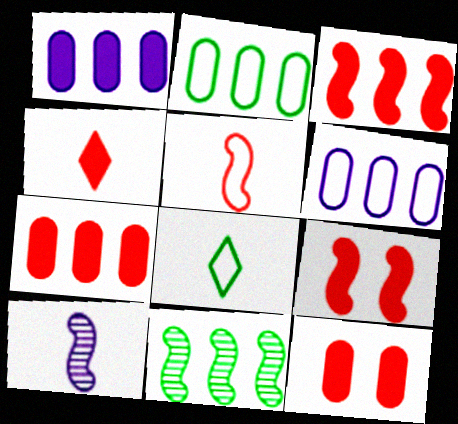[[3, 4, 12], 
[4, 7, 9]]